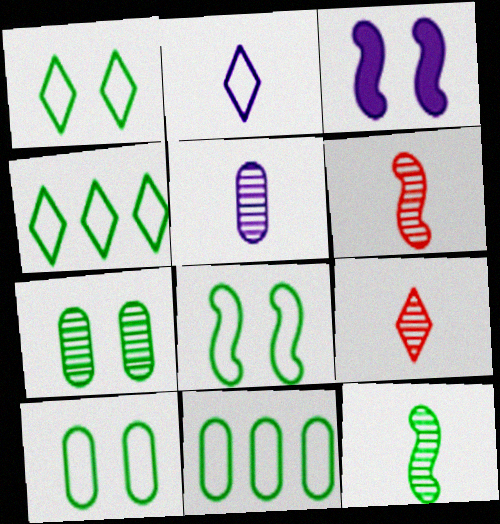[[1, 8, 10], 
[3, 9, 11], 
[5, 9, 12]]